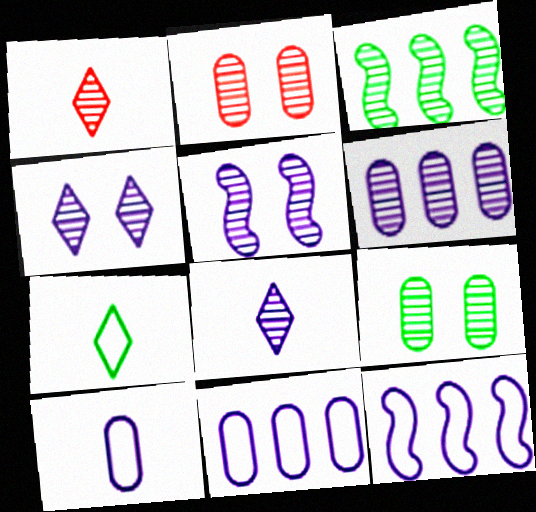[[2, 3, 8], 
[5, 6, 8]]